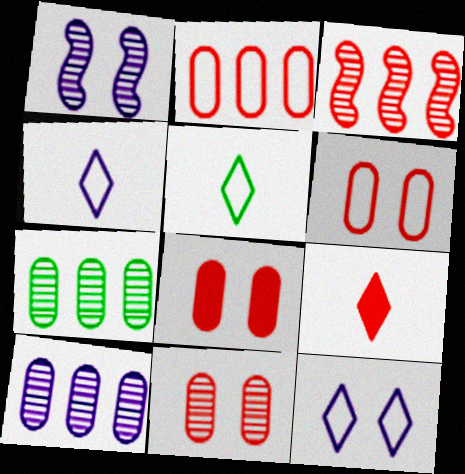[[3, 6, 9], 
[6, 8, 11]]